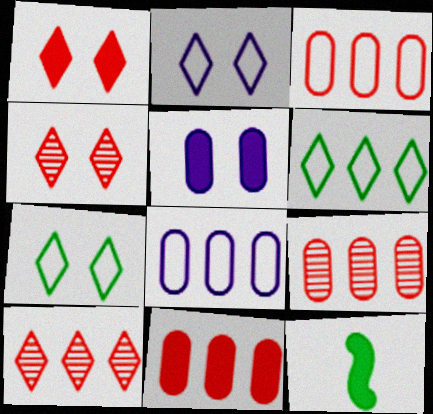[[2, 9, 12], 
[3, 9, 11], 
[4, 8, 12]]